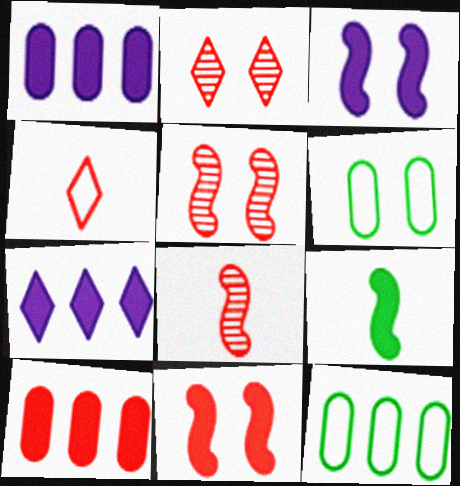[[2, 3, 6], 
[4, 5, 10], 
[6, 7, 8]]